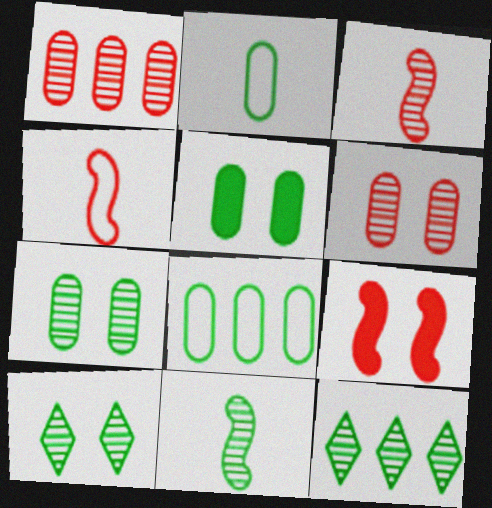[[7, 11, 12]]